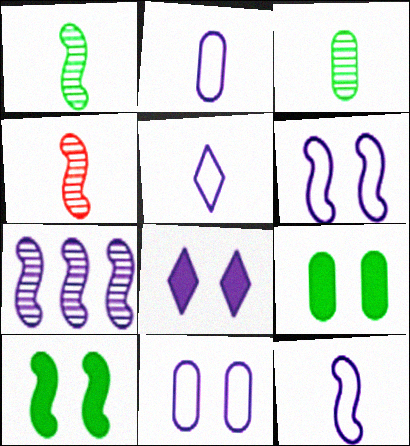[[2, 5, 12], 
[2, 7, 8]]